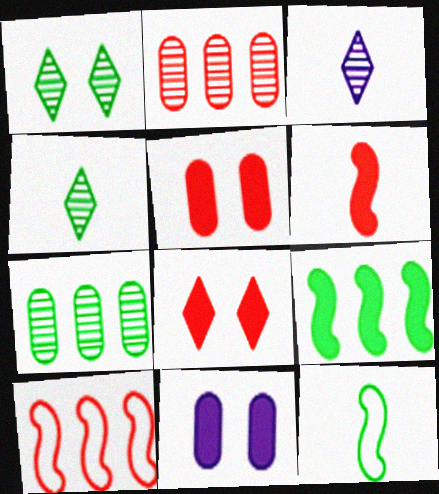[[4, 10, 11]]